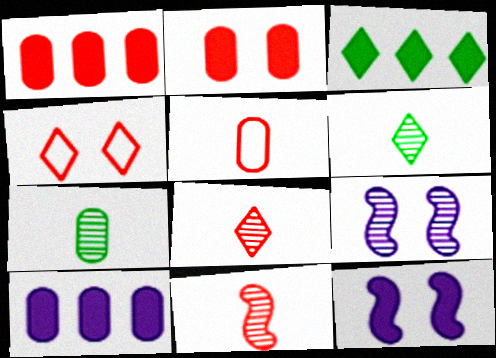[[1, 4, 11], 
[3, 5, 9]]